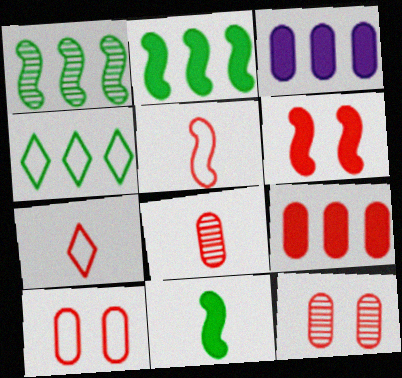[[8, 9, 10]]